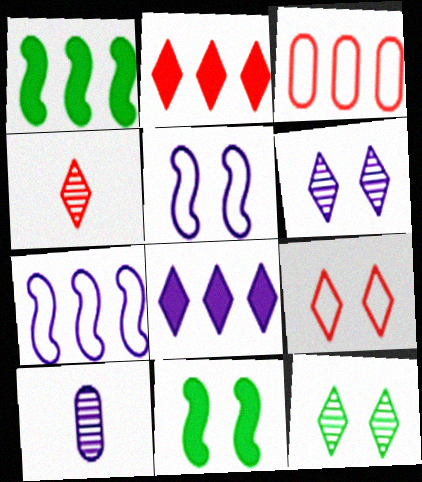[[1, 9, 10], 
[2, 4, 9], 
[5, 8, 10]]